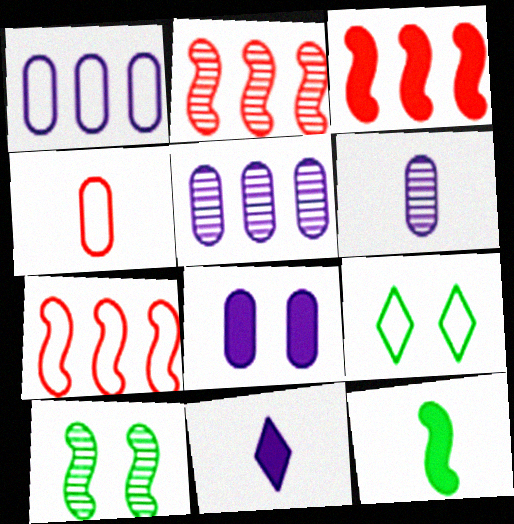[[1, 6, 8], 
[2, 3, 7], 
[3, 6, 9]]